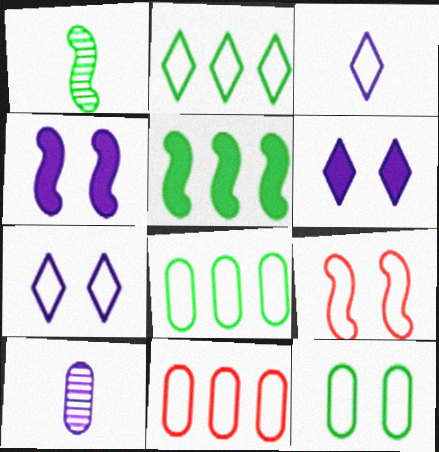[[1, 6, 11], 
[3, 8, 9], 
[7, 9, 12]]